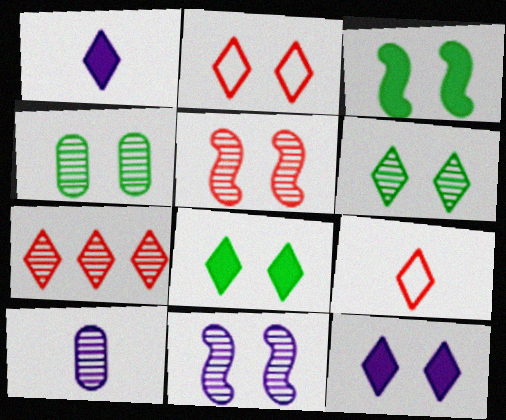[[2, 6, 12]]